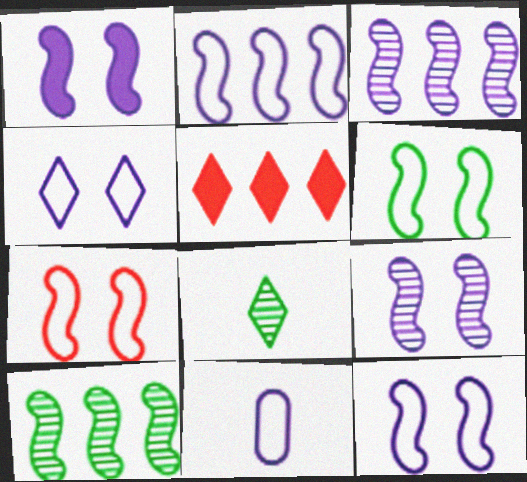[[1, 9, 12], 
[2, 4, 11], 
[4, 5, 8], 
[6, 7, 12]]